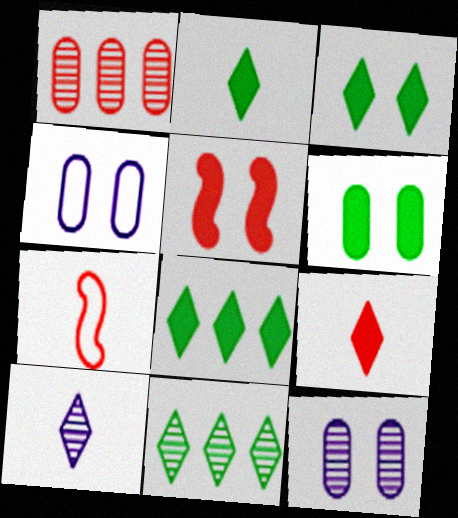[[2, 3, 8], 
[7, 8, 12]]